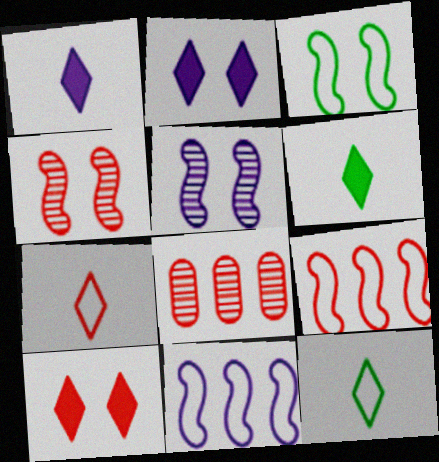[[1, 3, 8]]